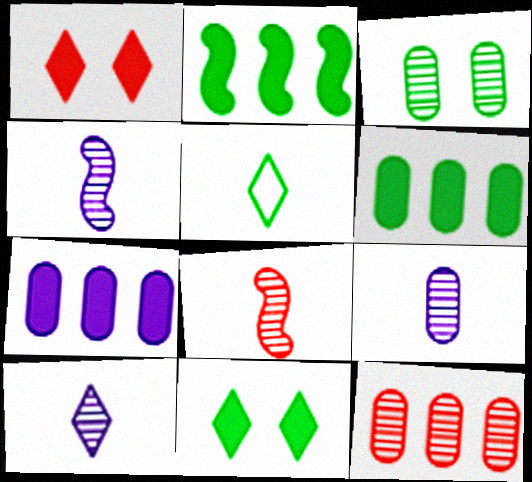[[2, 3, 5], 
[3, 9, 12], 
[4, 9, 10]]